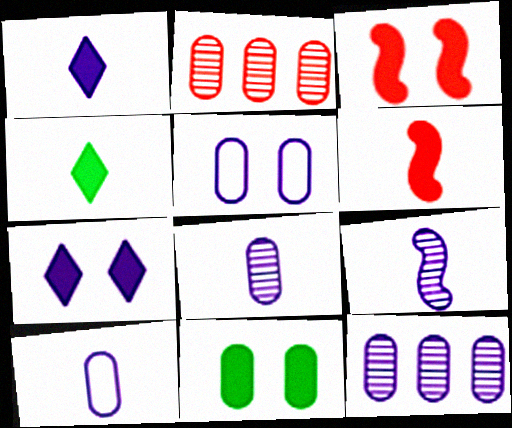[[1, 9, 10], 
[2, 10, 11], 
[3, 7, 11]]